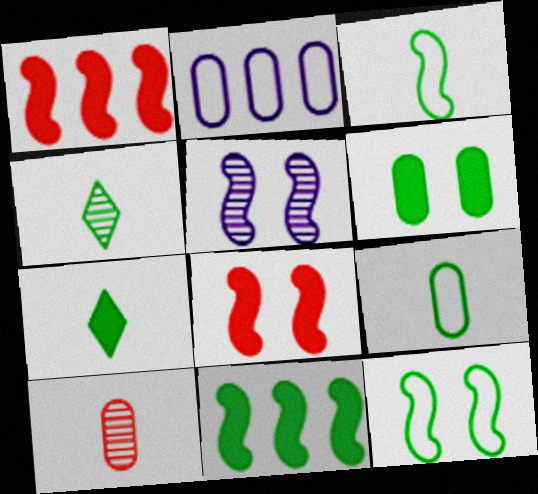[[1, 3, 5], 
[2, 4, 8], 
[2, 6, 10], 
[5, 8, 12], 
[6, 7, 11]]